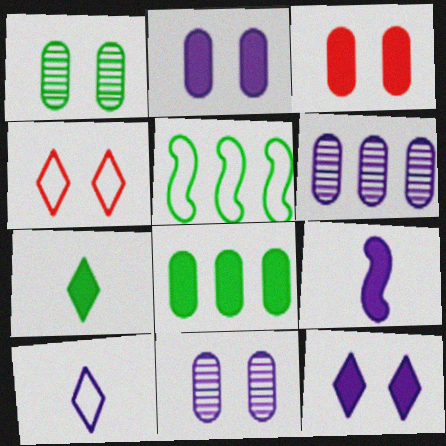[[1, 5, 7]]